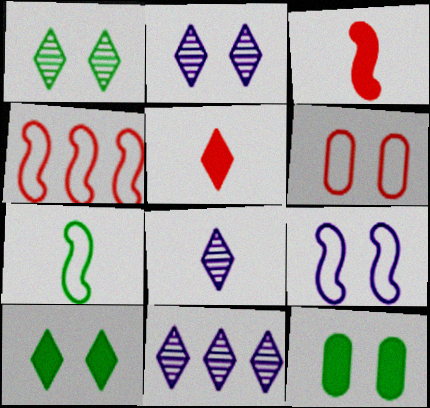[[2, 8, 11], 
[4, 7, 9], 
[4, 8, 12]]